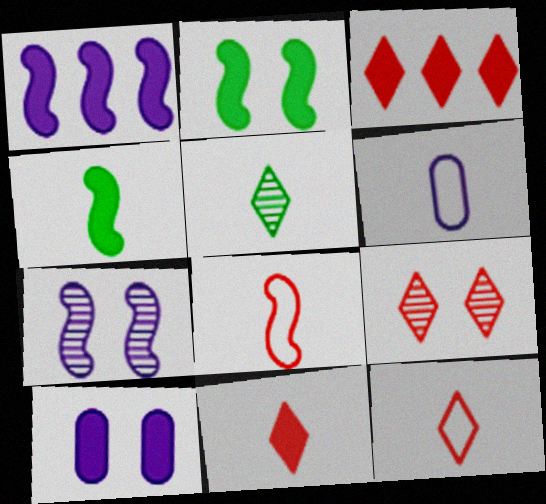[[3, 4, 10], 
[3, 9, 12]]